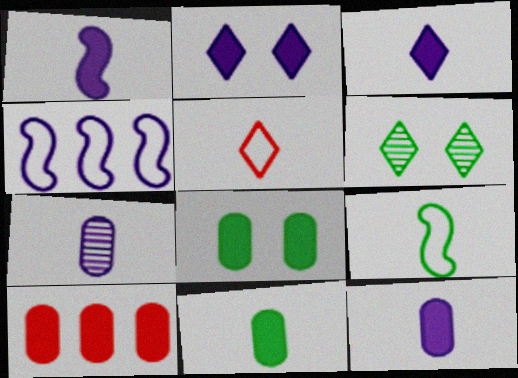[[1, 3, 12], 
[2, 4, 7], 
[8, 10, 12]]